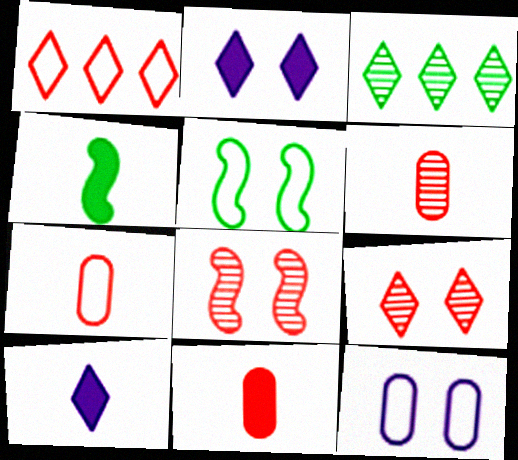[[1, 8, 11], 
[4, 10, 11], 
[6, 7, 11]]